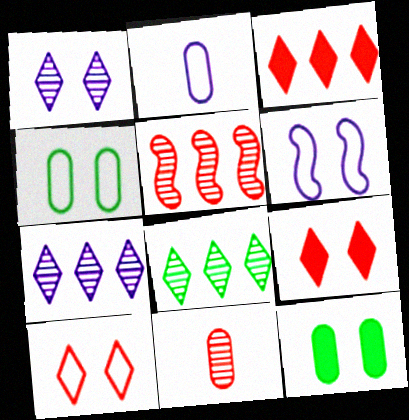[[4, 6, 10]]